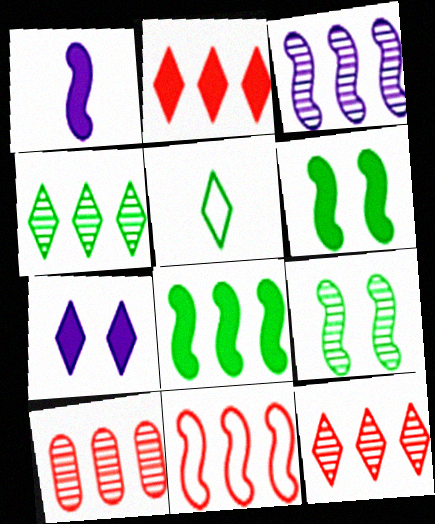[[1, 9, 11], 
[2, 10, 11], 
[3, 4, 10], 
[3, 8, 11], 
[5, 7, 12]]